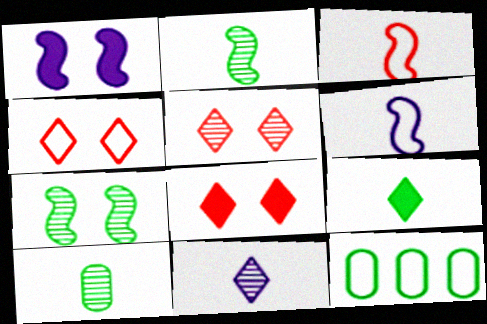[[4, 5, 8], 
[4, 6, 12], 
[7, 9, 12]]